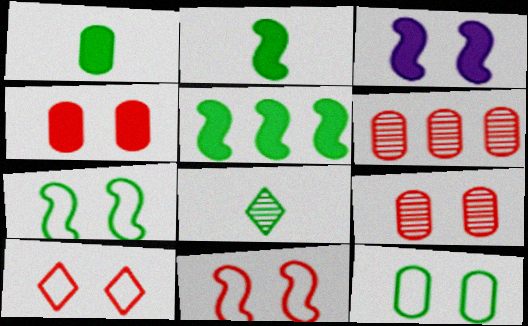[[5, 8, 12]]